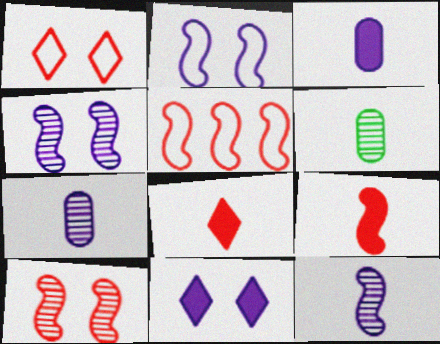[[5, 6, 11], 
[5, 9, 10]]